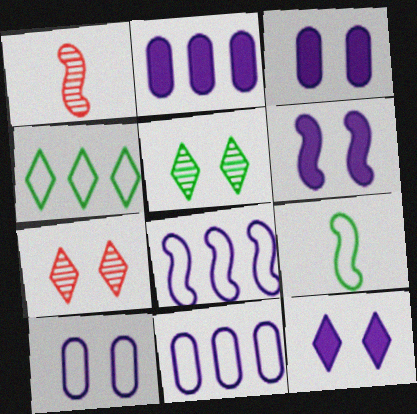[[1, 3, 4], 
[2, 7, 9], 
[3, 6, 12]]